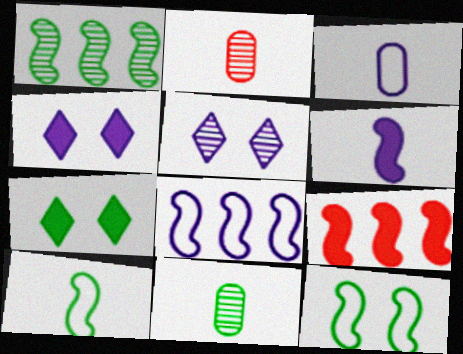[[1, 2, 5], 
[1, 8, 9], 
[2, 7, 8]]